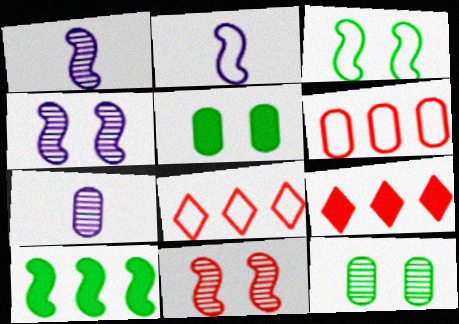[[1, 5, 8], 
[2, 9, 12], 
[2, 10, 11], 
[3, 7, 9], 
[5, 6, 7]]